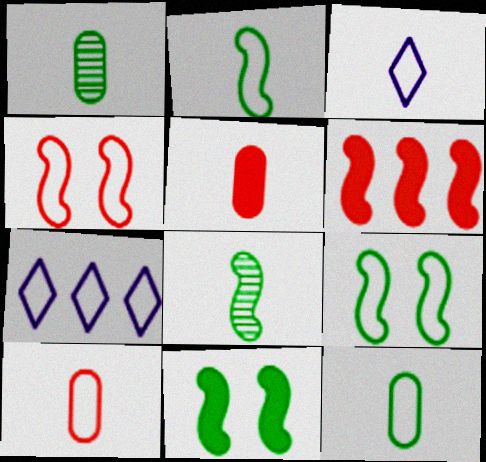[[2, 3, 10], 
[3, 5, 8], 
[4, 7, 12], 
[7, 9, 10]]